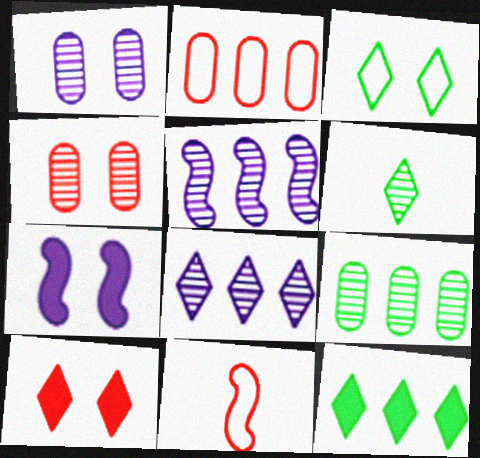[[1, 11, 12], 
[2, 5, 12], 
[2, 6, 7], 
[3, 4, 7], 
[3, 6, 12], 
[4, 5, 6]]